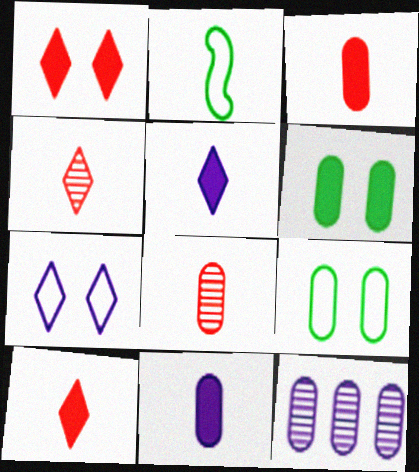[[1, 2, 12], 
[2, 4, 11], 
[2, 5, 8], 
[3, 9, 12]]